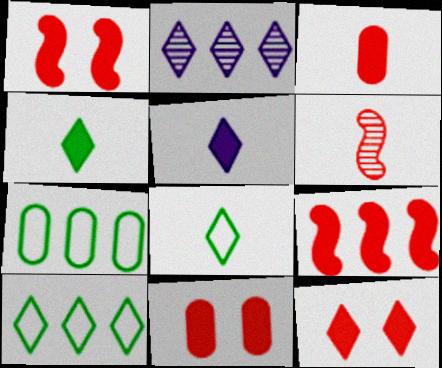[[1, 11, 12], 
[2, 7, 9], 
[2, 8, 12], 
[3, 9, 12]]